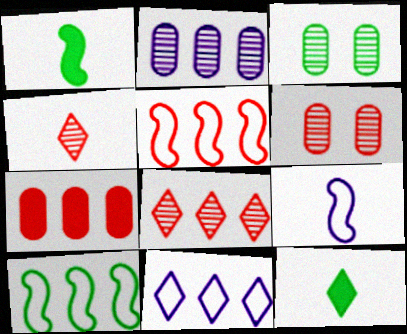[[1, 6, 11], 
[3, 10, 12], 
[5, 7, 8]]